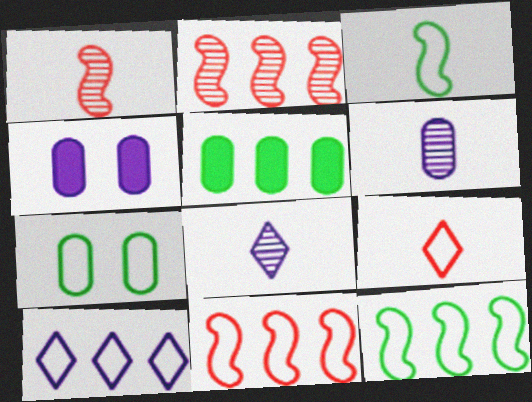[[2, 5, 10]]